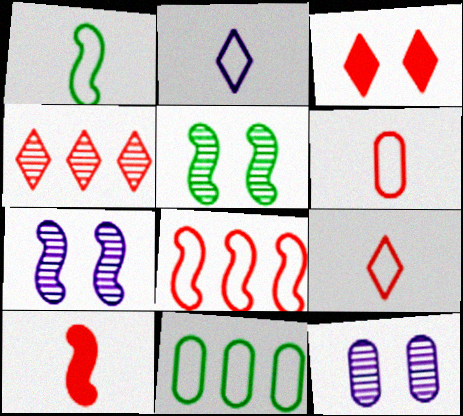[[1, 2, 6], 
[3, 4, 9]]